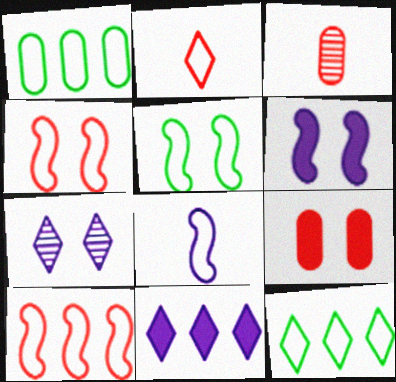[[3, 5, 11], 
[3, 6, 12], 
[5, 7, 9], 
[5, 8, 10]]